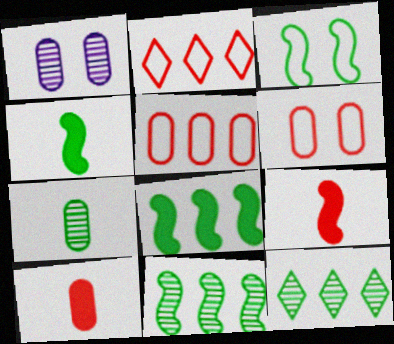[[1, 2, 4], 
[3, 4, 11]]